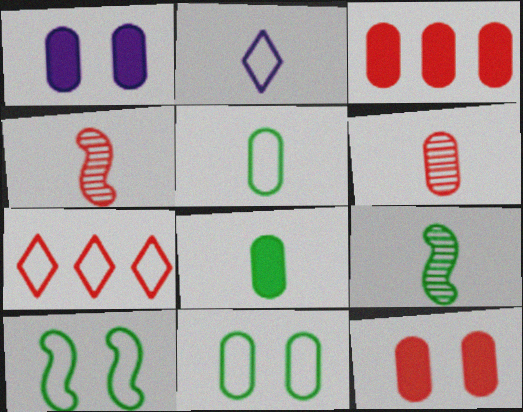[[1, 3, 8], 
[1, 7, 9], 
[2, 4, 8], 
[4, 7, 12]]